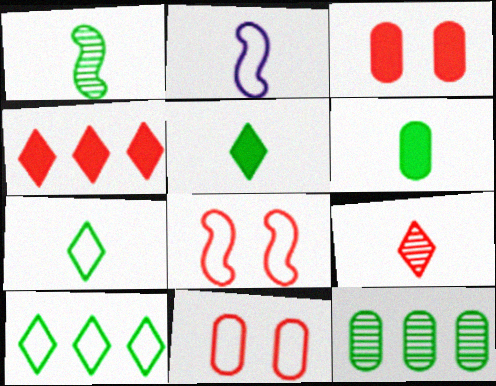[[1, 6, 7], 
[2, 6, 9], 
[2, 10, 11]]